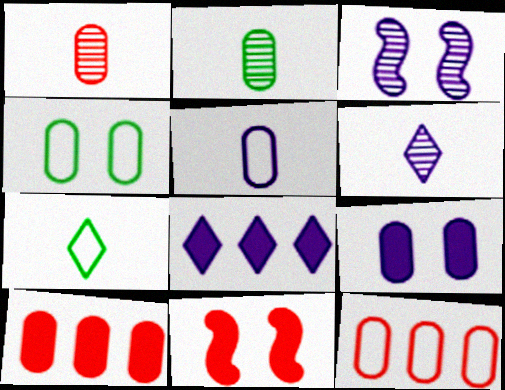[[2, 9, 12], 
[3, 5, 8], 
[3, 7, 10], 
[4, 5, 12]]